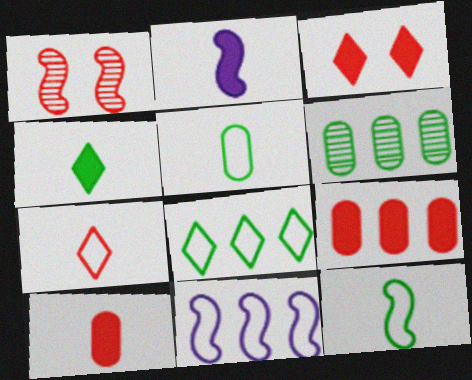[[1, 7, 9], 
[2, 4, 10]]